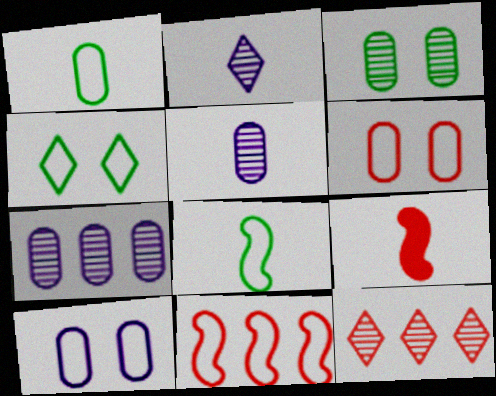[[1, 2, 9], 
[4, 7, 9], 
[6, 9, 12]]